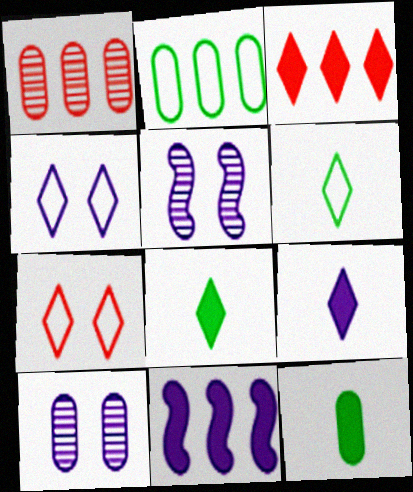[]